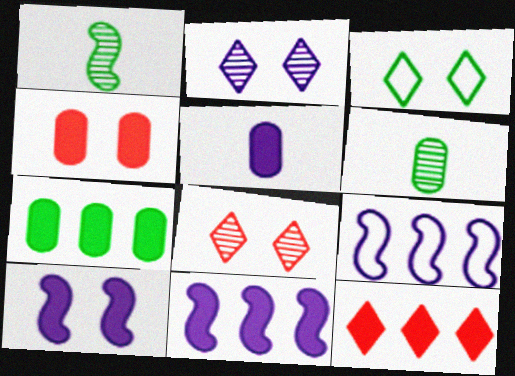[[1, 3, 7], 
[2, 5, 9], 
[4, 5, 7], 
[7, 11, 12]]